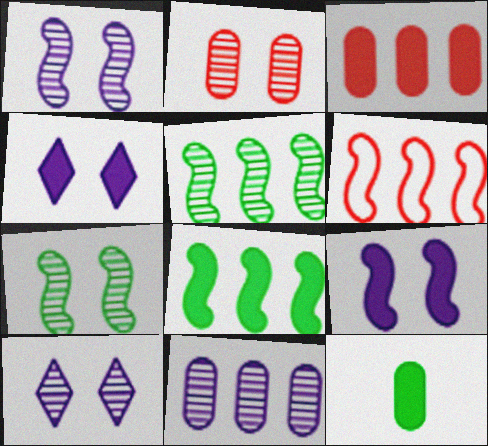[[2, 7, 10], 
[6, 10, 12]]